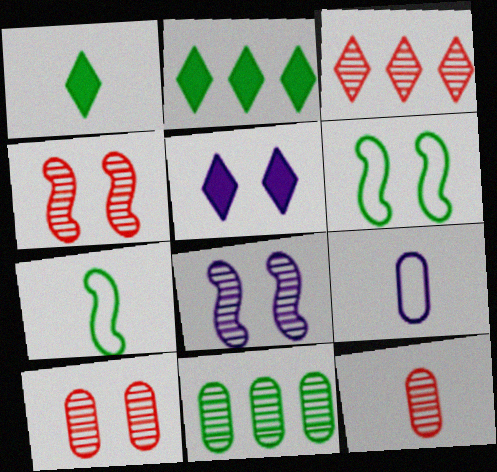[[1, 6, 11], 
[2, 4, 9], 
[3, 4, 12], 
[5, 6, 10]]